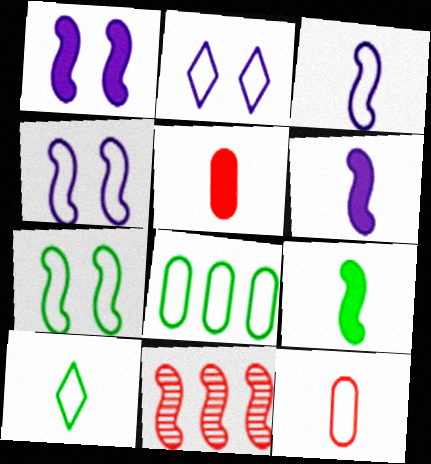[[3, 10, 12], 
[4, 9, 11], 
[6, 7, 11], 
[7, 8, 10]]